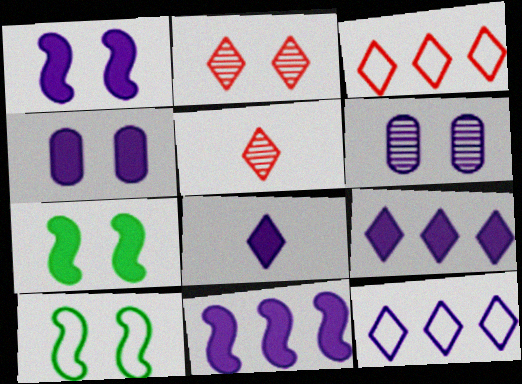[[2, 4, 10], 
[4, 8, 11]]